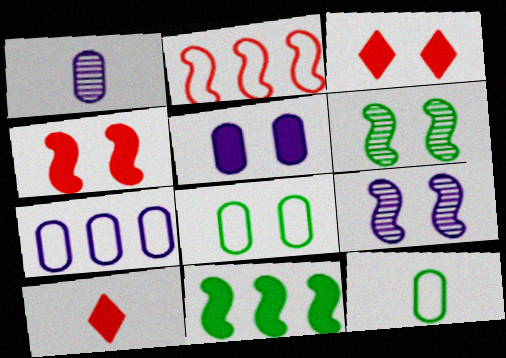[[1, 5, 7], 
[3, 8, 9], 
[5, 10, 11], 
[6, 7, 10]]